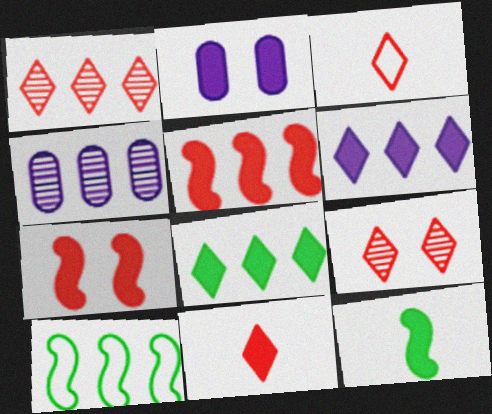[]